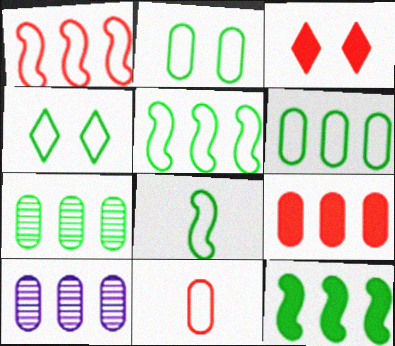[[3, 8, 10], 
[4, 6, 8], 
[6, 9, 10]]